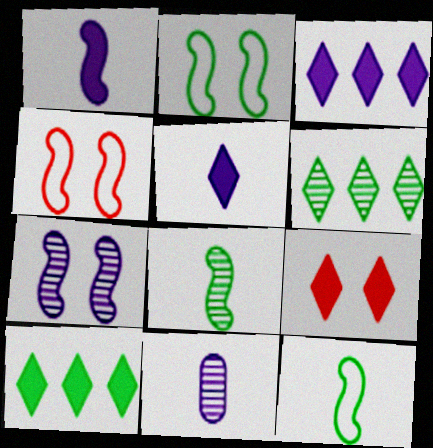[[4, 10, 11], 
[5, 9, 10]]